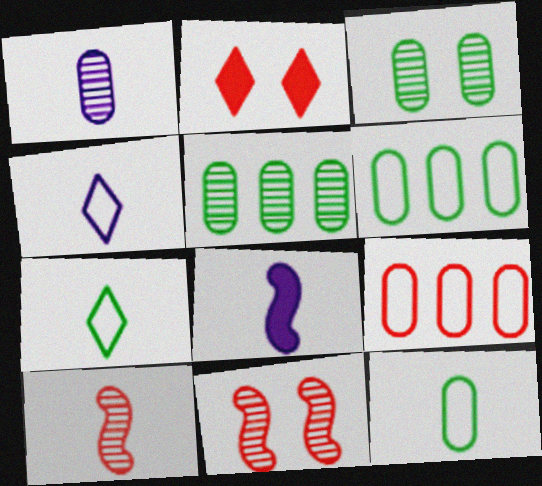[[1, 4, 8], 
[2, 9, 10]]